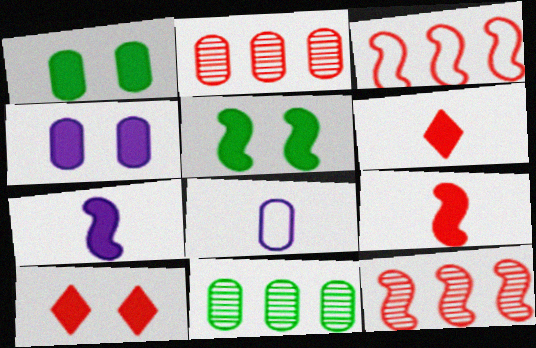[[1, 2, 8], 
[4, 5, 10]]